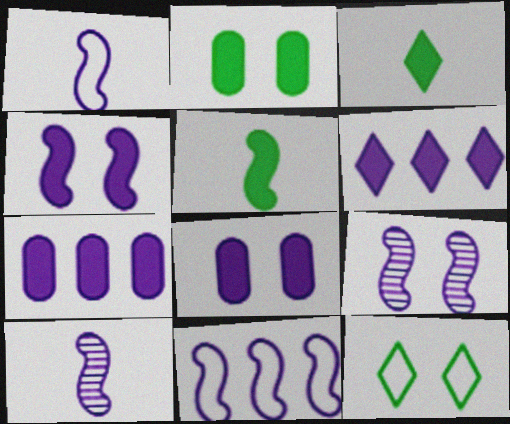[[4, 10, 11]]